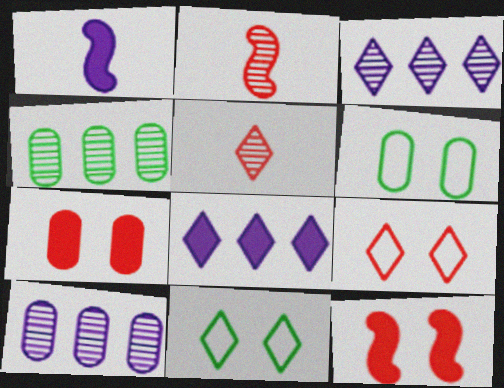[[1, 4, 9], 
[2, 6, 8], 
[5, 8, 11]]